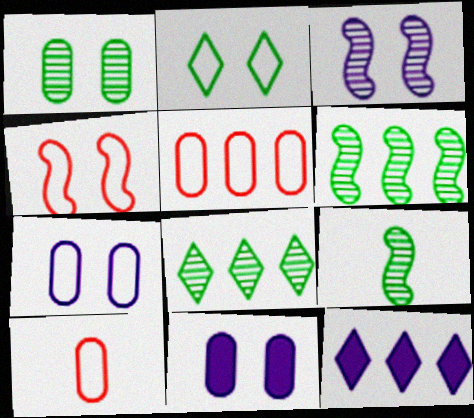[[1, 8, 9], 
[2, 4, 7], 
[5, 6, 12]]